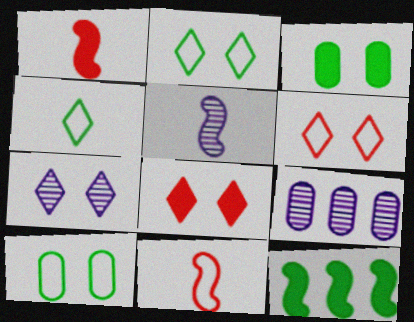[[1, 2, 9], 
[2, 7, 8], 
[5, 7, 9]]